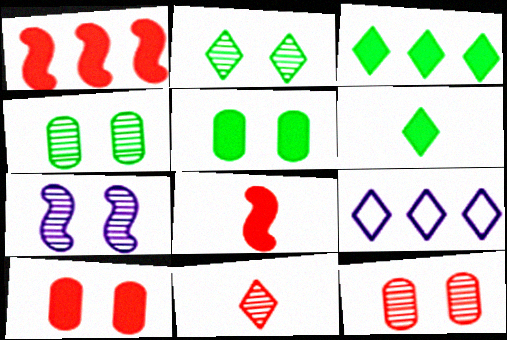[[2, 7, 12], 
[4, 8, 9]]